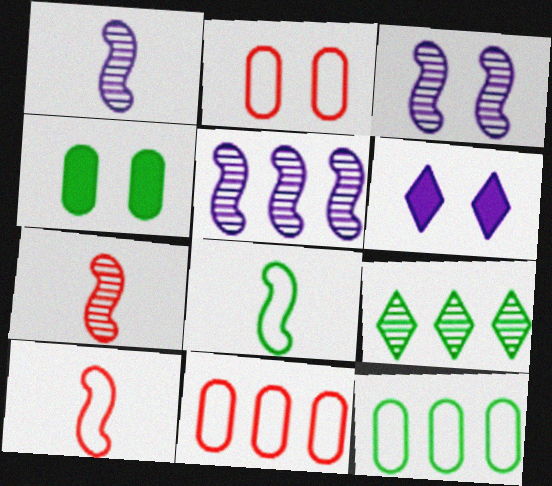[[1, 3, 5], 
[4, 8, 9], 
[6, 7, 12]]